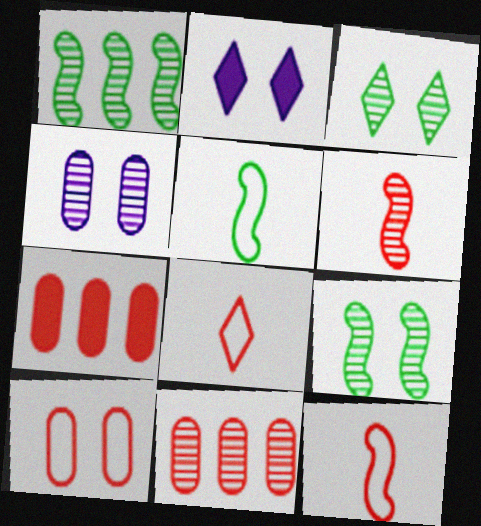[[2, 5, 11], 
[2, 9, 10]]